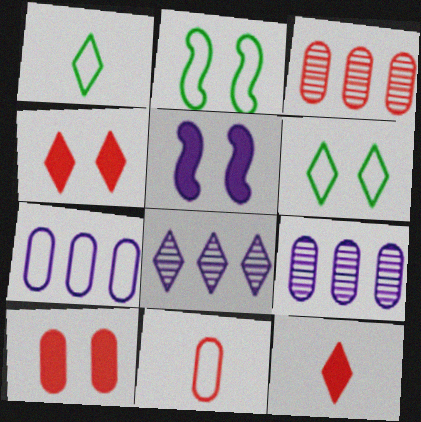[[1, 3, 5], 
[1, 4, 8], 
[2, 9, 12], 
[3, 10, 11], 
[6, 8, 12]]